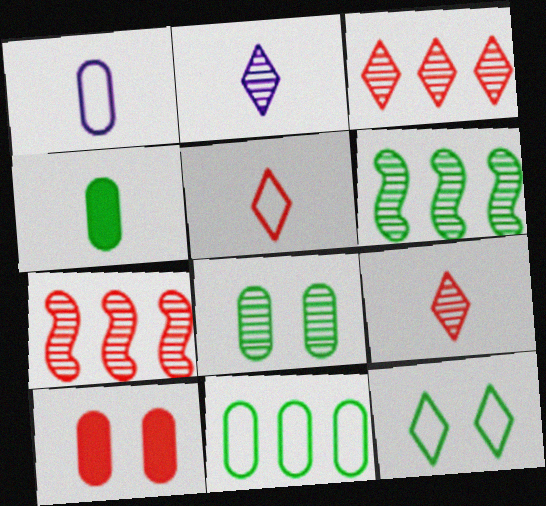[[2, 7, 8], 
[4, 6, 12], 
[4, 8, 11], 
[5, 7, 10]]